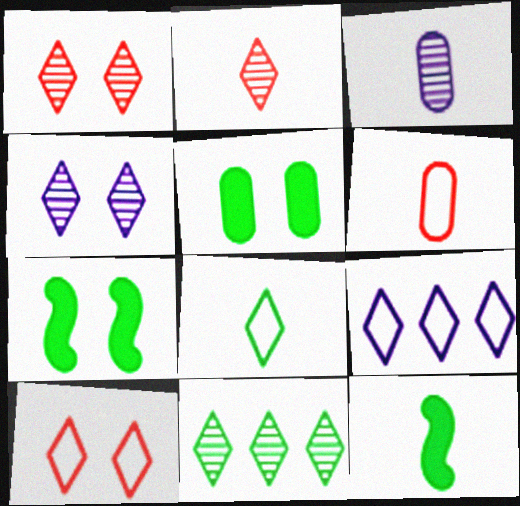[[2, 4, 11], 
[8, 9, 10]]